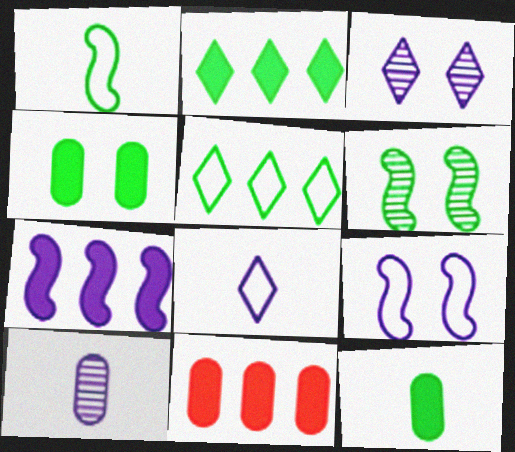[[1, 3, 11], 
[2, 7, 11], 
[5, 6, 12], 
[6, 8, 11]]